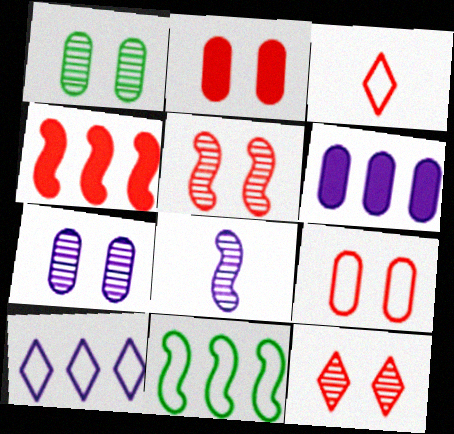[]